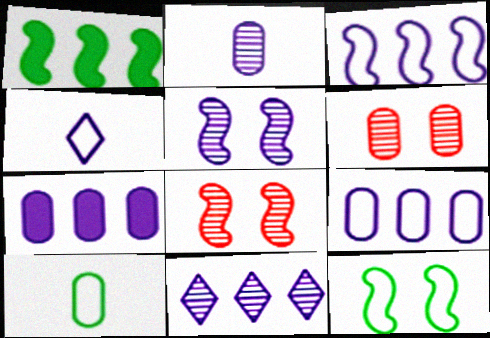[[1, 4, 6], 
[2, 5, 11], 
[3, 7, 11], 
[4, 5, 7], 
[6, 7, 10]]